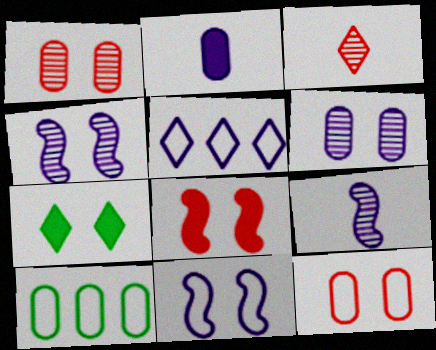[[1, 2, 10], 
[1, 7, 11], 
[2, 4, 5], 
[3, 5, 7], 
[4, 7, 12]]